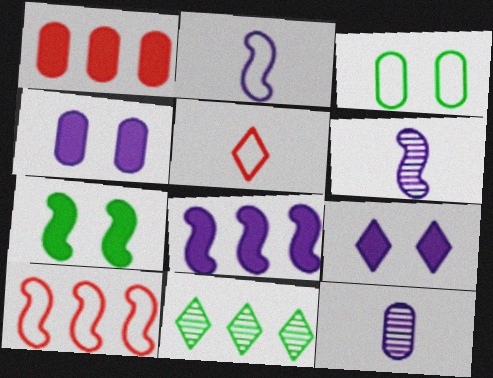[[1, 3, 12], 
[5, 9, 11], 
[6, 7, 10]]